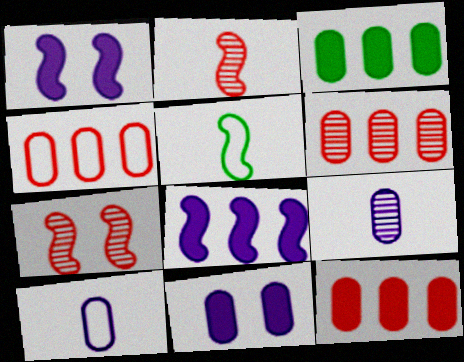[[4, 6, 12], 
[5, 7, 8]]